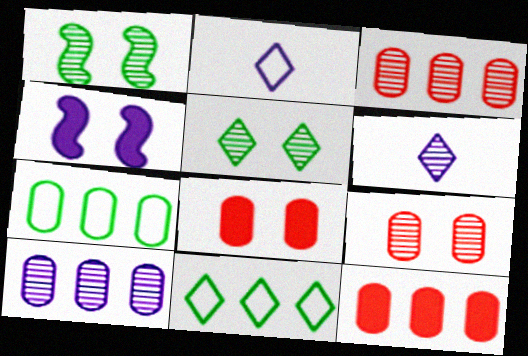[[1, 2, 12], 
[1, 3, 6], 
[2, 4, 10], 
[7, 10, 12]]